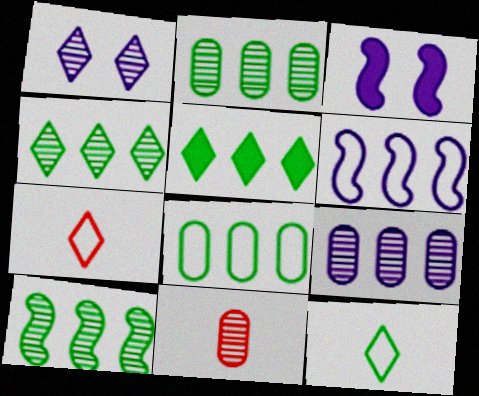[[1, 5, 7], 
[1, 10, 11], 
[2, 3, 7], 
[2, 4, 10], 
[5, 8, 10]]